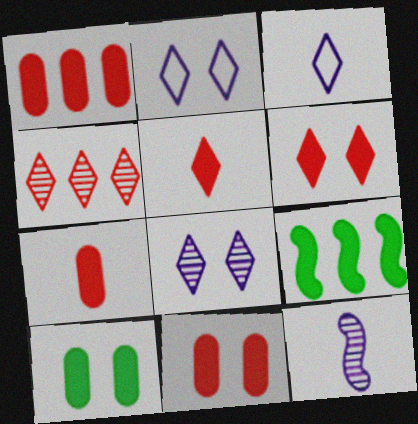[[1, 7, 11]]